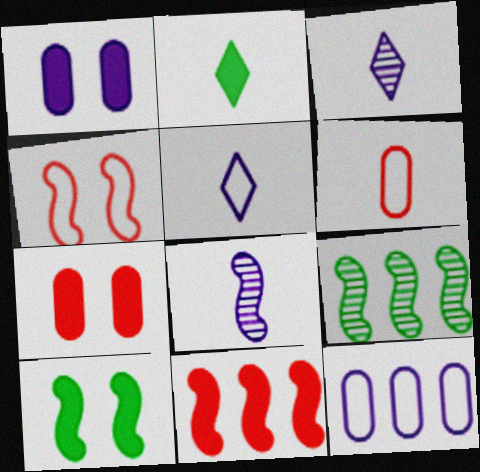[[1, 2, 11], 
[2, 6, 8], 
[5, 7, 9]]